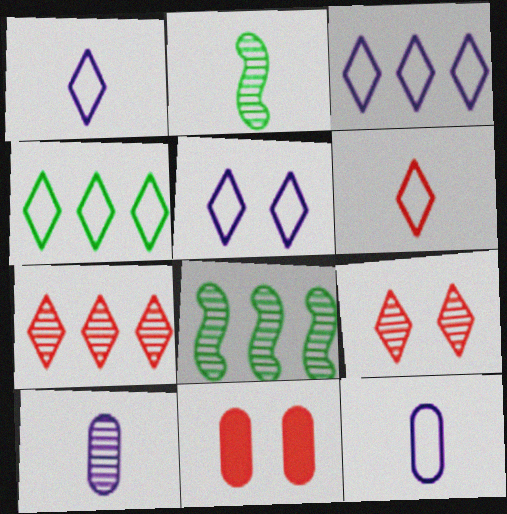[[1, 3, 5], 
[1, 8, 11], 
[2, 3, 11], 
[4, 5, 6], 
[8, 9, 10]]